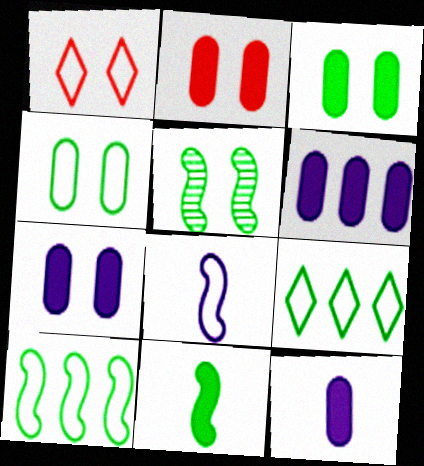[[1, 5, 7], 
[2, 3, 7], 
[5, 10, 11], 
[6, 7, 12]]